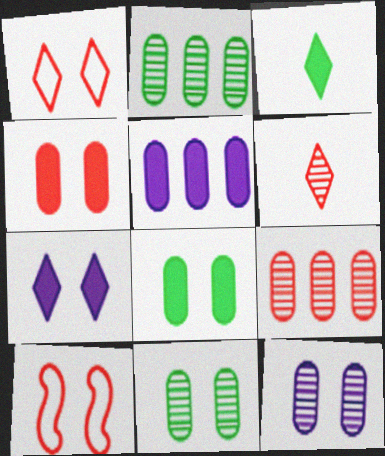[[7, 10, 11]]